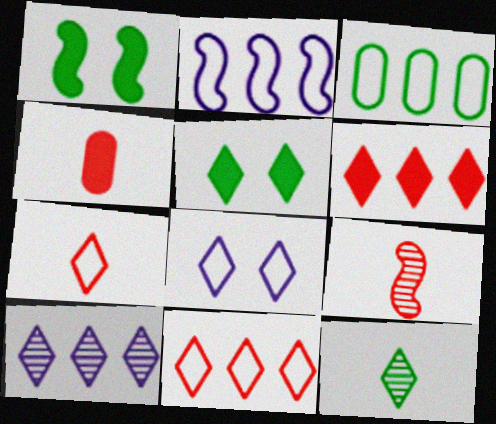[[1, 2, 9], 
[1, 3, 12], 
[2, 3, 11], 
[4, 7, 9], 
[5, 7, 10], 
[6, 8, 12]]